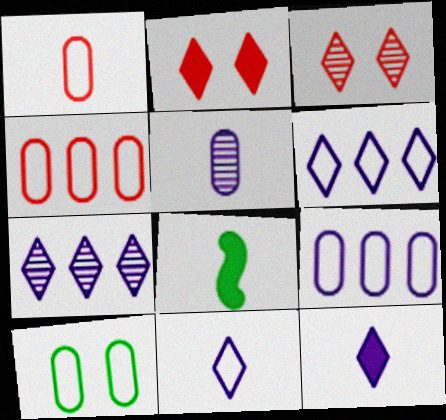[[1, 9, 10], 
[3, 8, 9]]